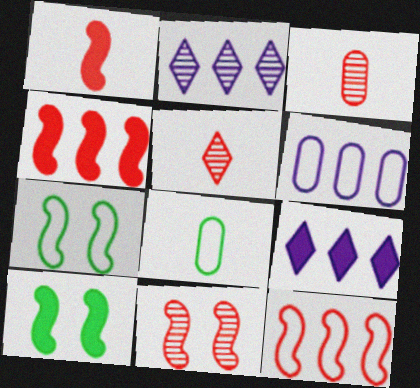[[1, 11, 12], 
[3, 7, 9], 
[5, 6, 10], 
[8, 9, 11]]